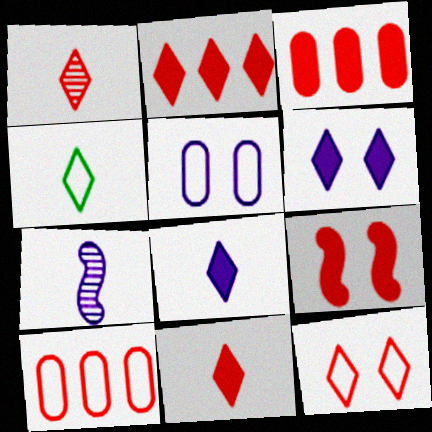[[1, 2, 12], 
[1, 4, 8], 
[1, 9, 10], 
[3, 9, 11]]